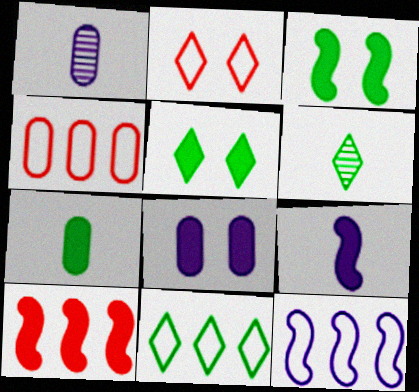[[3, 9, 10], 
[4, 11, 12], 
[5, 6, 11]]